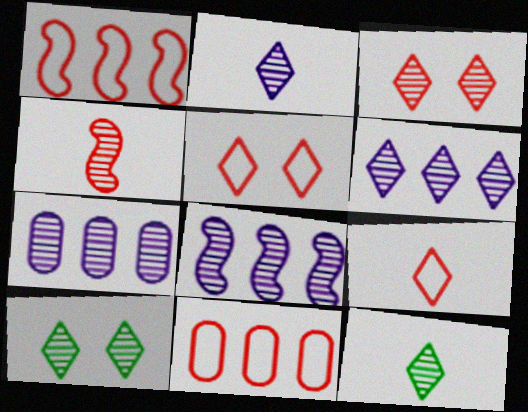[[3, 6, 12], 
[4, 7, 10], 
[6, 7, 8]]